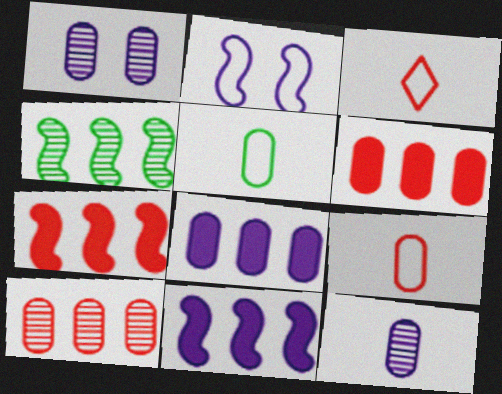[[1, 5, 6]]